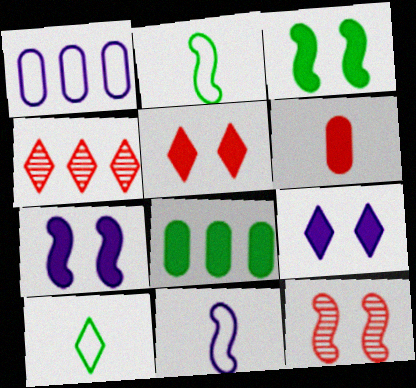[[4, 9, 10]]